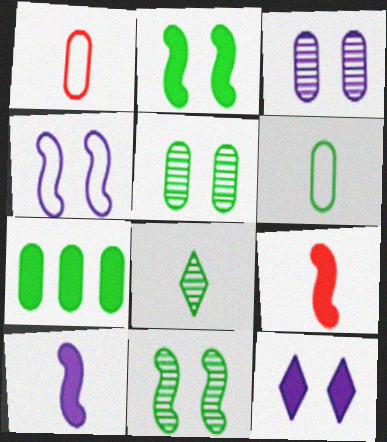[[1, 3, 7], 
[1, 8, 10], 
[3, 4, 12], 
[5, 6, 7], 
[7, 9, 12]]